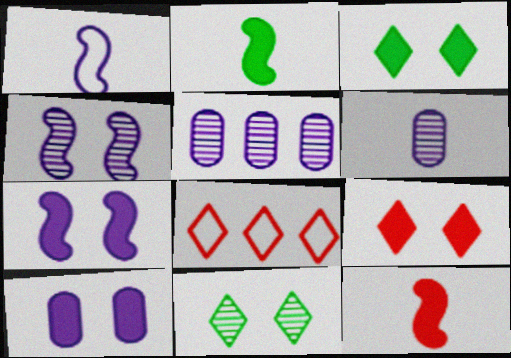[]